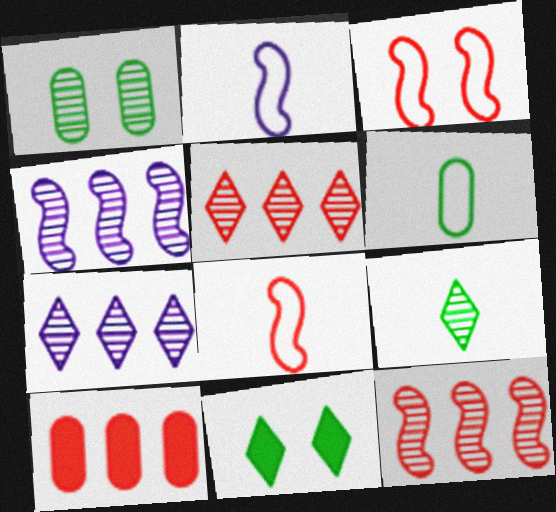[]